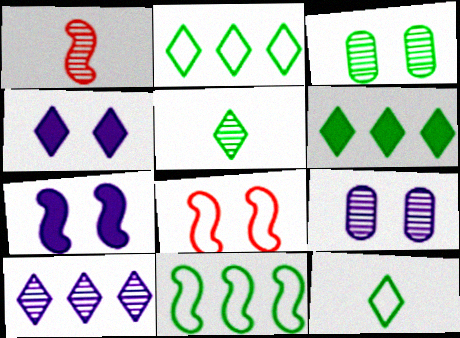[[1, 3, 10], 
[1, 7, 11], 
[3, 4, 8]]